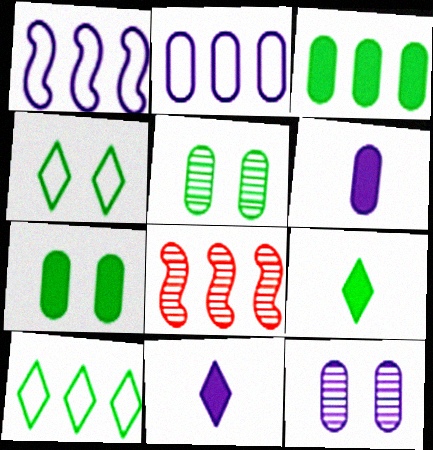[[1, 11, 12], 
[2, 6, 12], 
[4, 6, 8]]